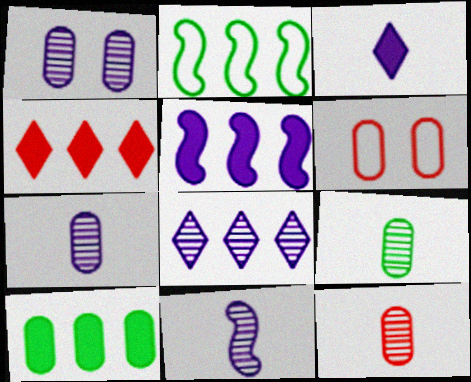[[1, 8, 11], 
[4, 5, 10], 
[6, 7, 10], 
[7, 9, 12]]